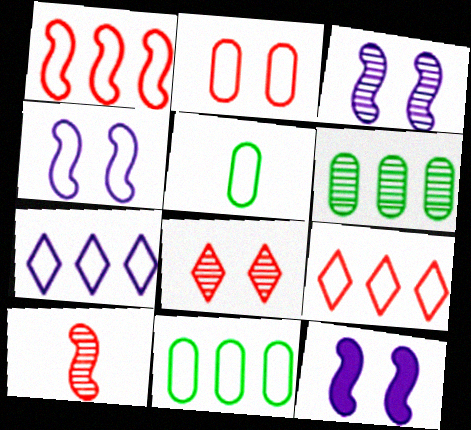[[1, 7, 11], 
[3, 4, 12], 
[4, 5, 9]]